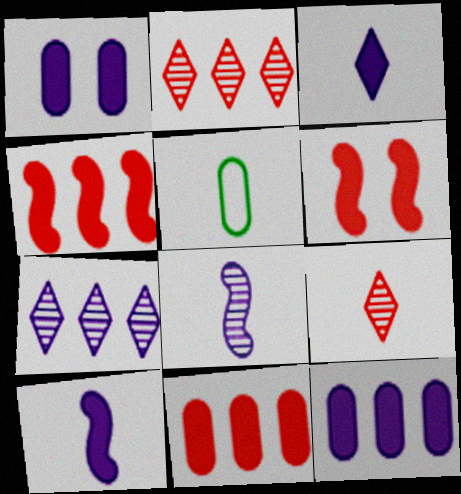[[5, 6, 7], 
[5, 9, 10]]